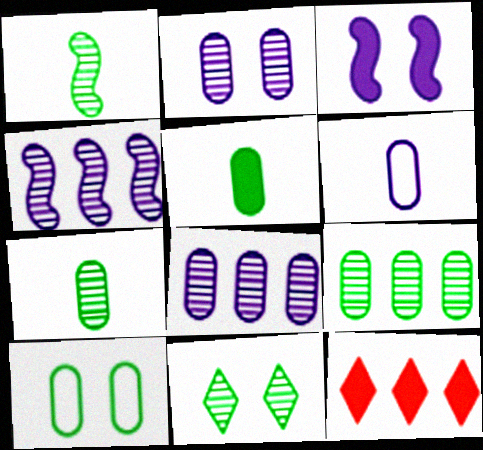[[1, 9, 11], 
[3, 5, 12], 
[5, 9, 10]]